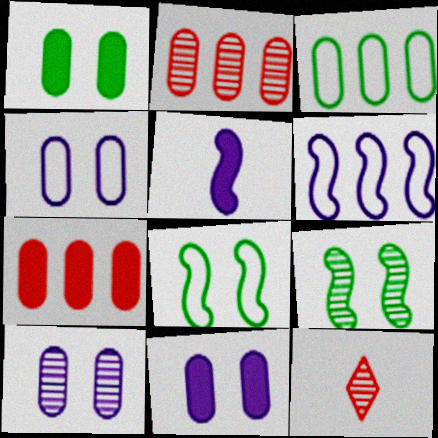[[1, 6, 12], 
[4, 10, 11]]